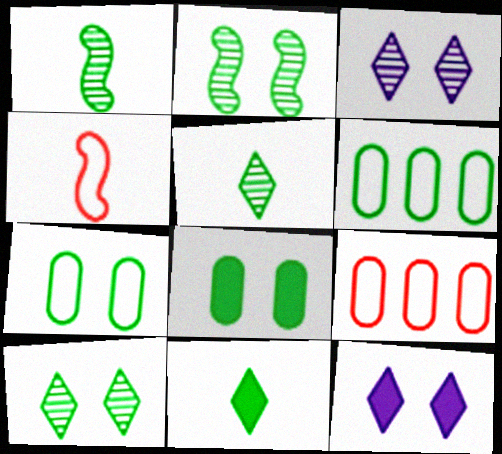[[1, 9, 12], 
[2, 6, 11]]